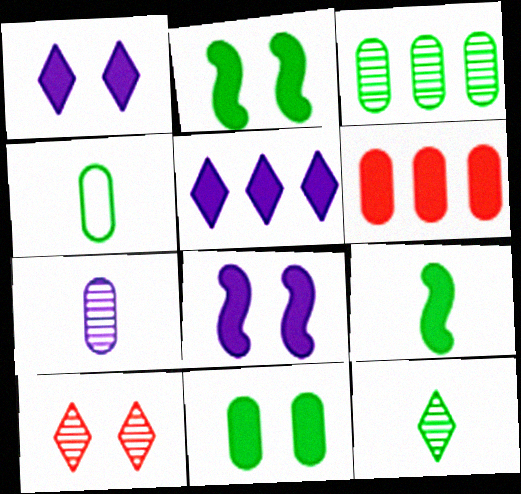[[1, 6, 9], 
[3, 4, 11], 
[4, 9, 12]]